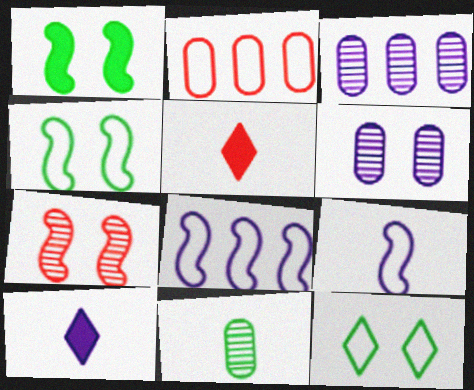[[2, 5, 7], 
[2, 9, 12], 
[3, 4, 5], 
[5, 9, 11], 
[6, 8, 10]]